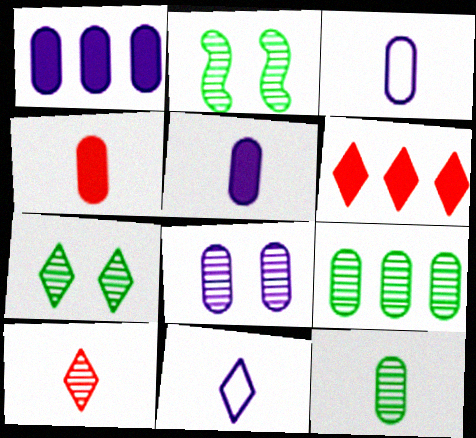[[1, 3, 8], 
[2, 3, 6], 
[3, 4, 12], 
[6, 7, 11]]